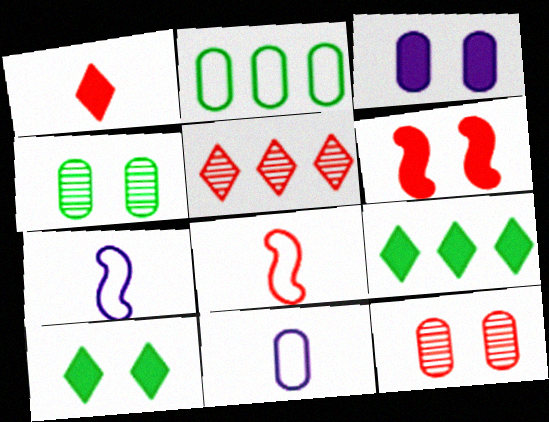[[3, 6, 10], 
[7, 9, 12]]